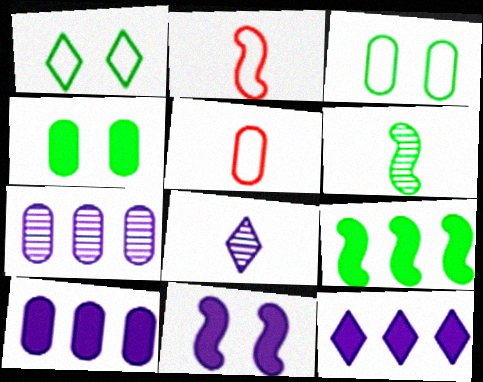[[4, 5, 7]]